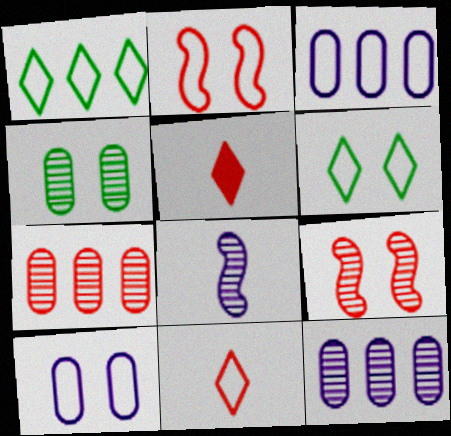[[2, 5, 7], 
[2, 6, 10]]